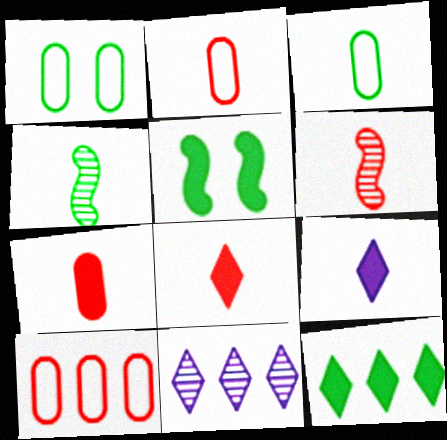[[1, 4, 12], 
[2, 4, 9], 
[2, 5, 11], 
[2, 6, 8], 
[3, 6, 9]]